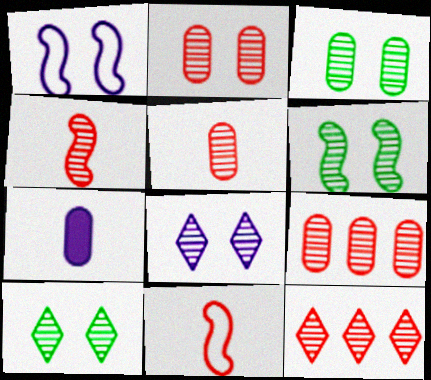[[2, 4, 12], 
[2, 5, 9], 
[2, 6, 8], 
[3, 6, 10]]